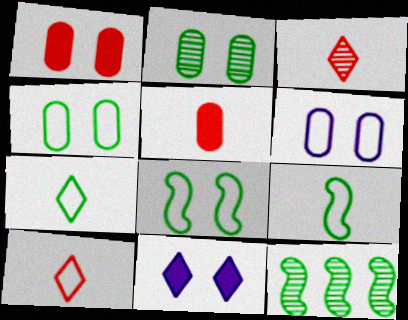[[1, 2, 6]]